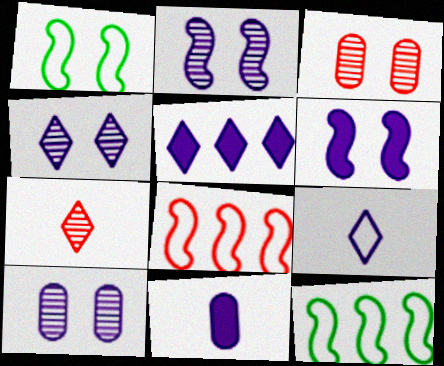[[2, 4, 10], 
[4, 5, 9], 
[5, 6, 11]]